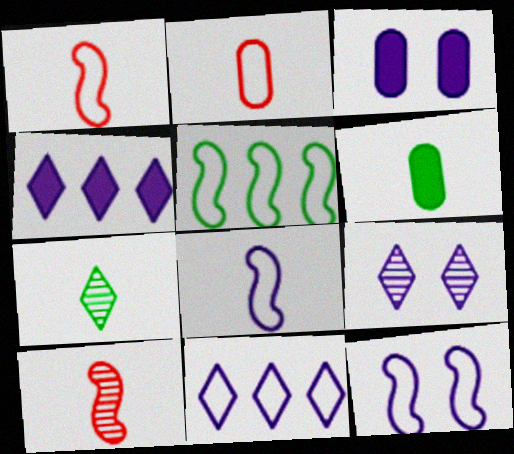[[1, 5, 12], 
[3, 9, 12]]